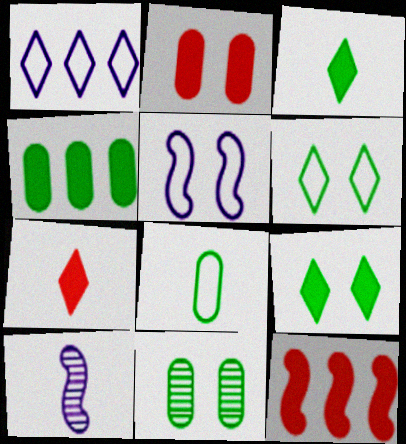[[2, 7, 12], 
[4, 8, 11], 
[7, 8, 10]]